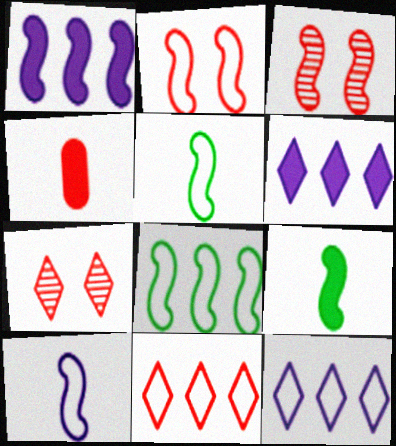[[1, 3, 5], 
[2, 8, 10], 
[3, 4, 11]]